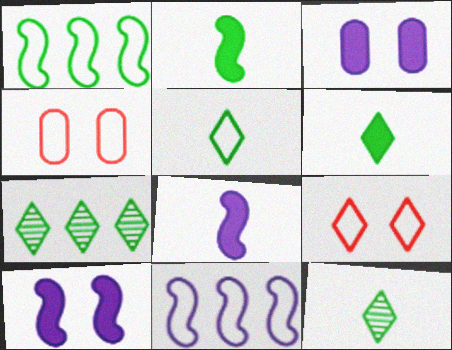[[4, 5, 11], 
[4, 7, 8], 
[5, 6, 12]]